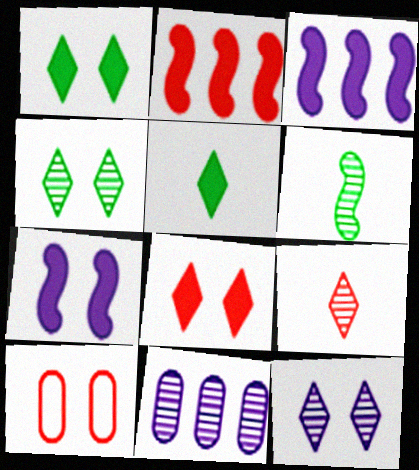[[2, 9, 10], 
[4, 7, 10]]